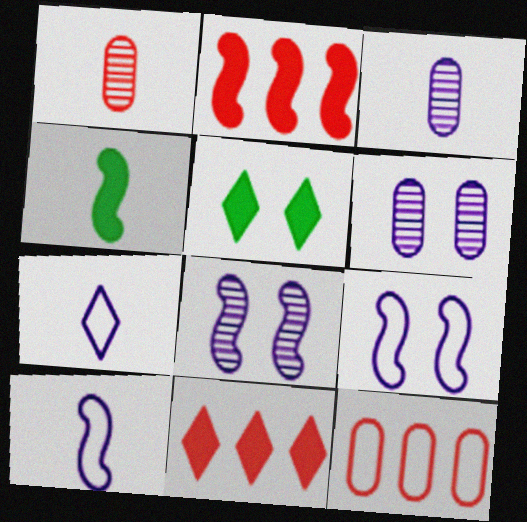[[1, 4, 7]]